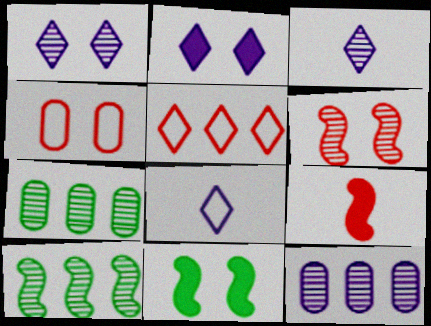[[1, 4, 11], 
[3, 6, 7]]